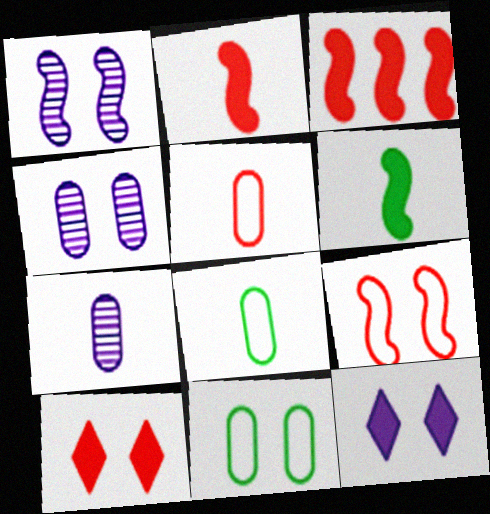[[1, 10, 11]]